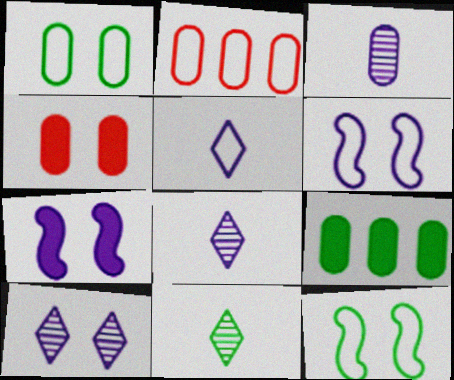[[2, 5, 12], 
[2, 7, 11], 
[4, 10, 12], 
[9, 11, 12]]